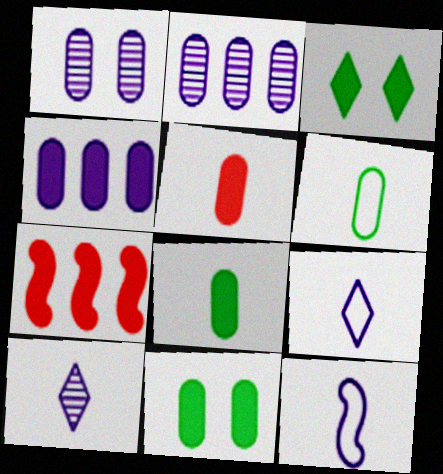[[4, 5, 11]]